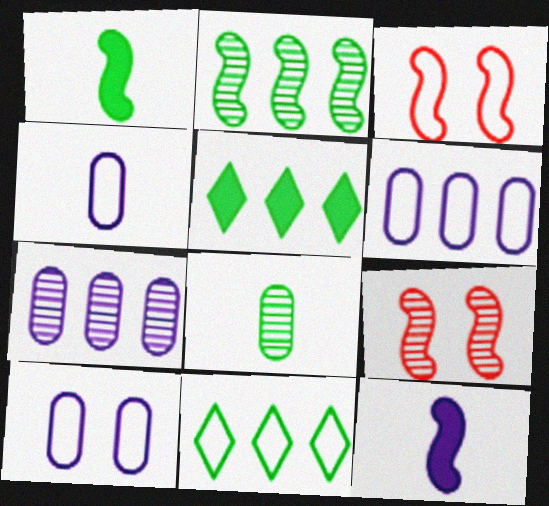[[2, 3, 12], 
[3, 4, 11], 
[4, 5, 9], 
[4, 6, 10]]